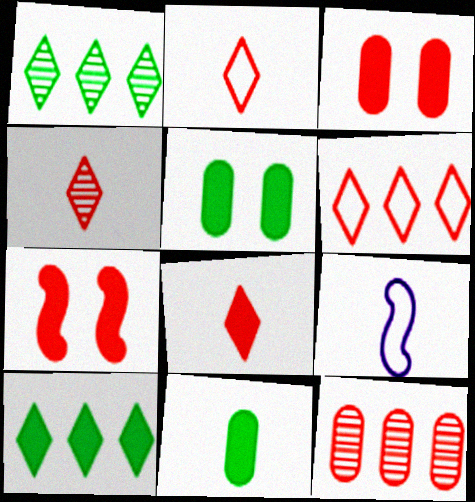[[1, 3, 9], 
[2, 4, 8], 
[2, 7, 12], 
[4, 9, 11]]